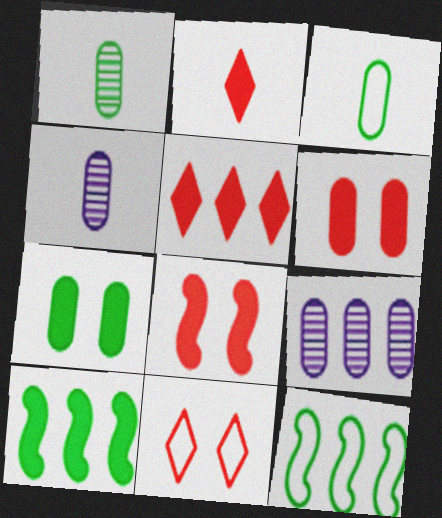[[3, 6, 9], 
[4, 10, 11], 
[5, 9, 12]]